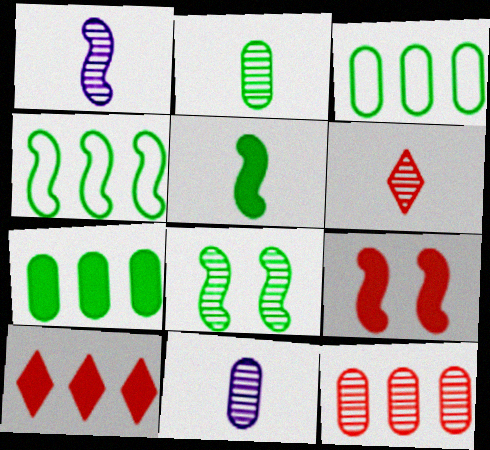[[1, 2, 6], 
[1, 4, 9], 
[4, 5, 8]]